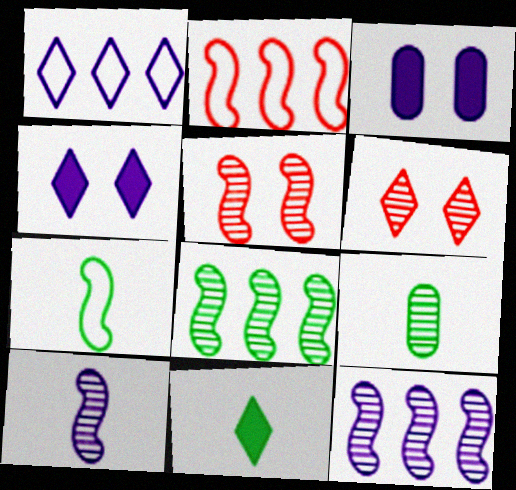[[1, 3, 10], 
[1, 6, 11], 
[2, 4, 9], 
[5, 8, 10], 
[6, 9, 12], 
[7, 9, 11]]